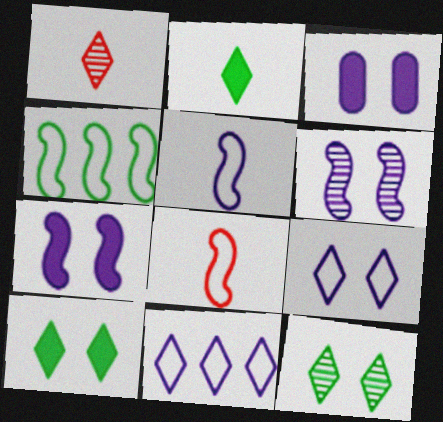[[1, 3, 4], 
[1, 10, 11], 
[3, 6, 9]]